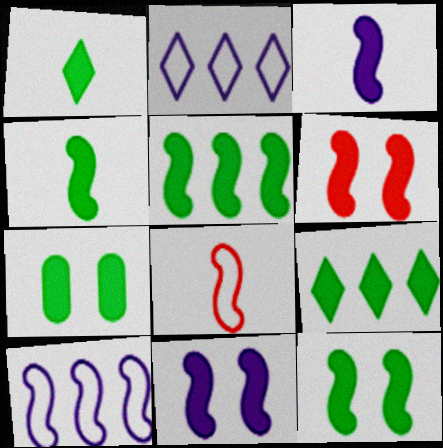[[1, 5, 7], 
[3, 5, 6], 
[4, 5, 12], 
[4, 7, 9], 
[6, 11, 12]]